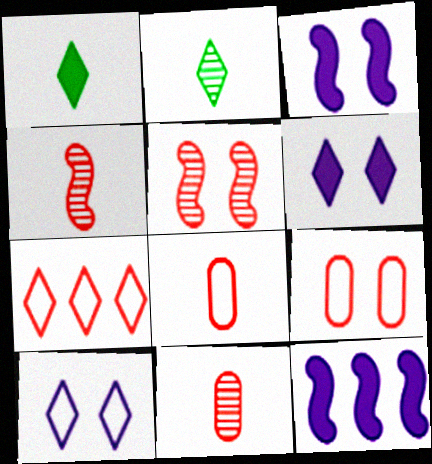[[2, 6, 7], 
[2, 9, 12]]